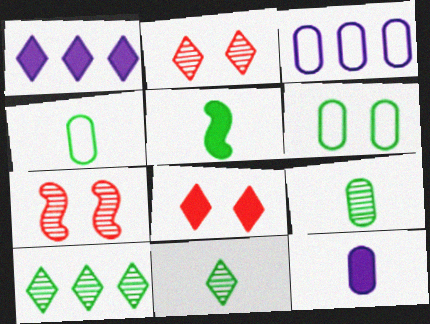[[1, 4, 7], 
[2, 3, 5], 
[4, 5, 11], 
[5, 6, 10]]